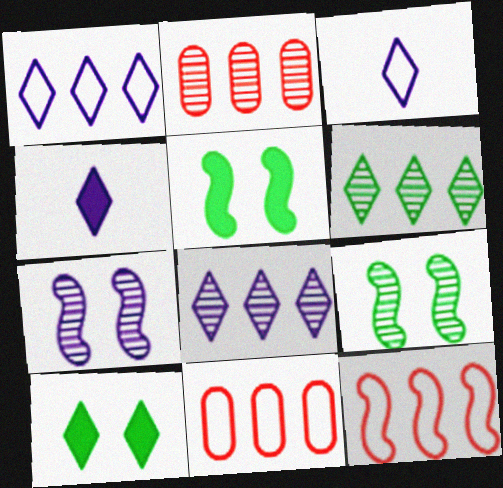[[2, 3, 5], 
[4, 9, 11]]